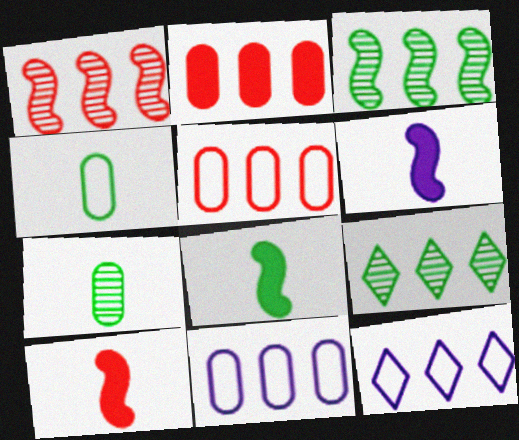[[2, 3, 12], 
[6, 8, 10]]